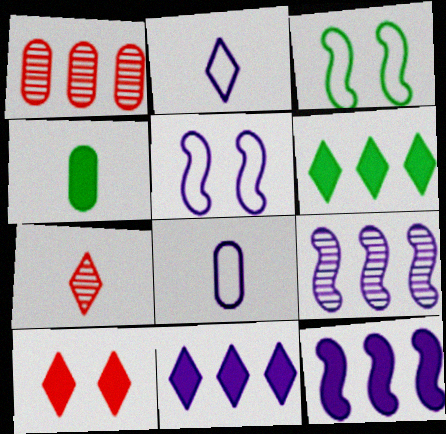[[4, 10, 12]]